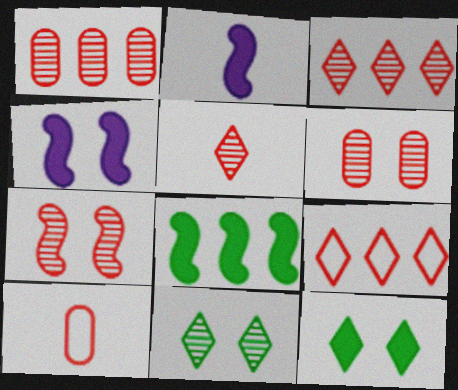[[1, 5, 7]]